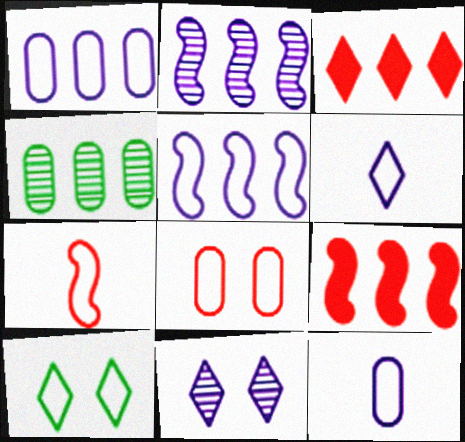[[1, 7, 10], 
[3, 4, 5]]